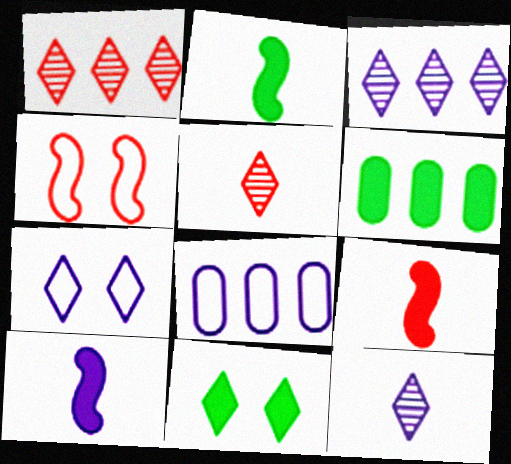[[2, 6, 11], 
[2, 9, 10], 
[4, 6, 12]]